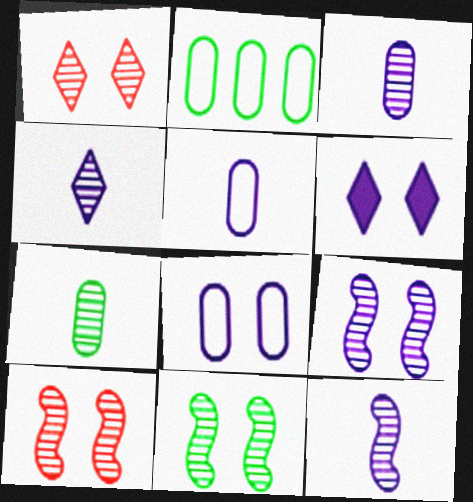[[3, 4, 12], 
[6, 8, 9], 
[9, 10, 11]]